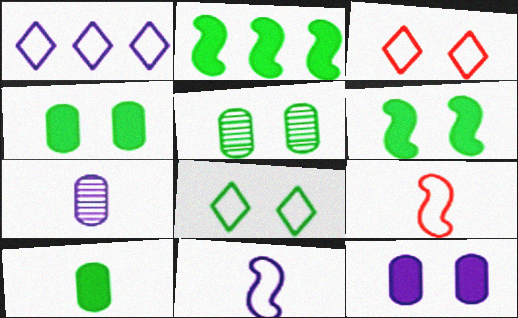[[2, 3, 7], 
[5, 6, 8]]